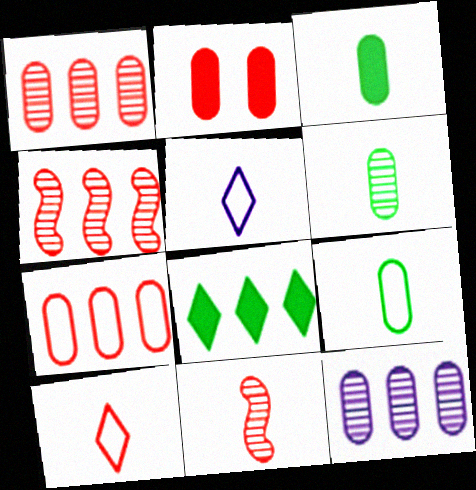[[2, 4, 10], 
[2, 9, 12], 
[3, 5, 11], 
[3, 6, 9]]